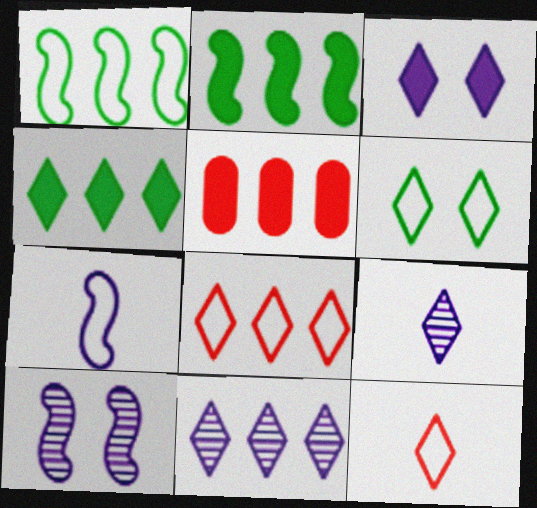[[1, 5, 11], 
[4, 8, 11]]